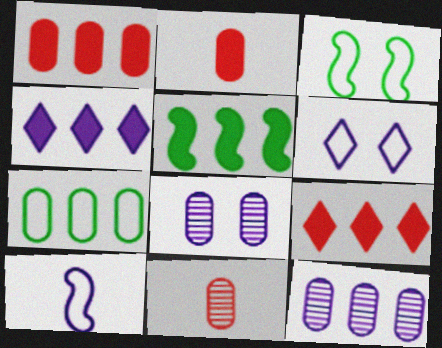[[1, 4, 5], 
[1, 7, 12], 
[2, 7, 8], 
[3, 4, 11], 
[4, 8, 10], 
[5, 6, 11]]